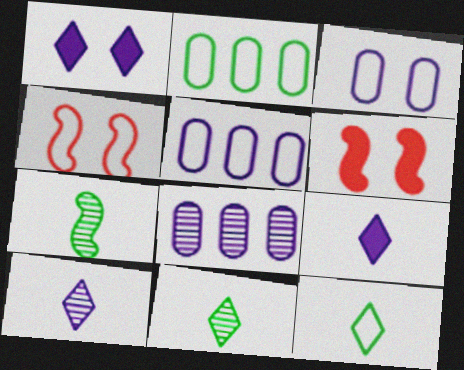[[2, 6, 10], 
[4, 5, 12], 
[5, 6, 11], 
[6, 8, 12]]